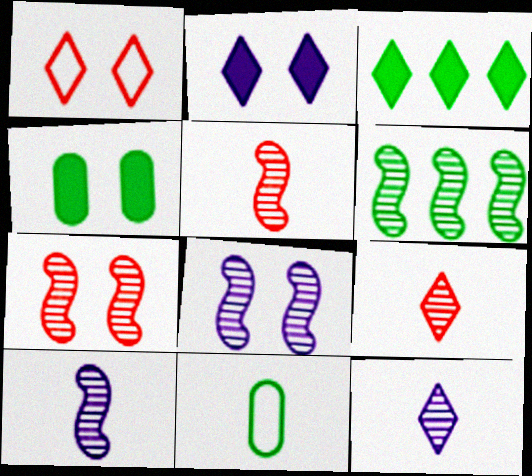[[1, 3, 12], 
[1, 4, 8], 
[5, 6, 8], 
[6, 7, 10]]